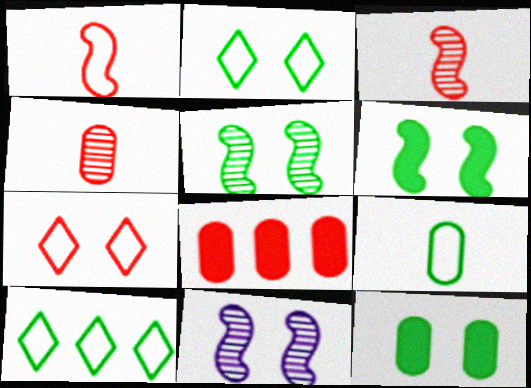[[2, 5, 12], 
[3, 7, 8], 
[7, 11, 12]]